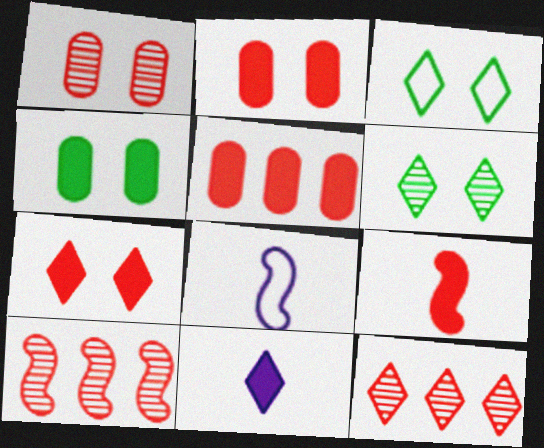[[3, 11, 12], 
[4, 8, 12], 
[5, 6, 8], 
[5, 7, 9]]